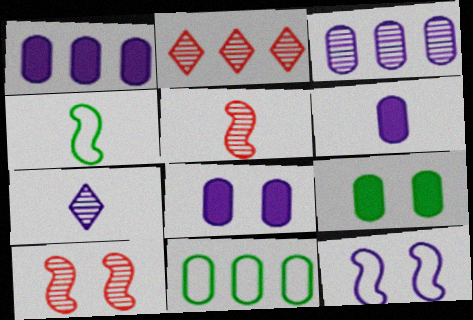[[1, 6, 8], 
[1, 7, 12], 
[2, 4, 8]]